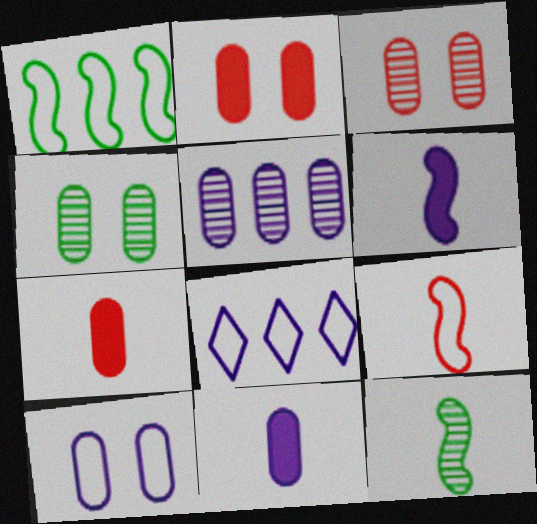[[2, 4, 10], 
[2, 8, 12], 
[5, 10, 11], 
[6, 9, 12]]